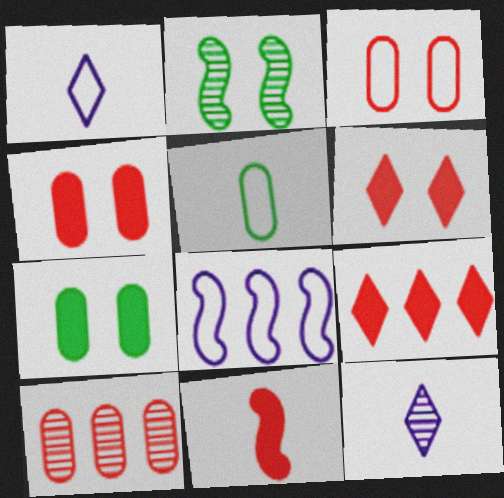[[2, 8, 11], 
[2, 10, 12], 
[4, 9, 11], 
[5, 11, 12]]